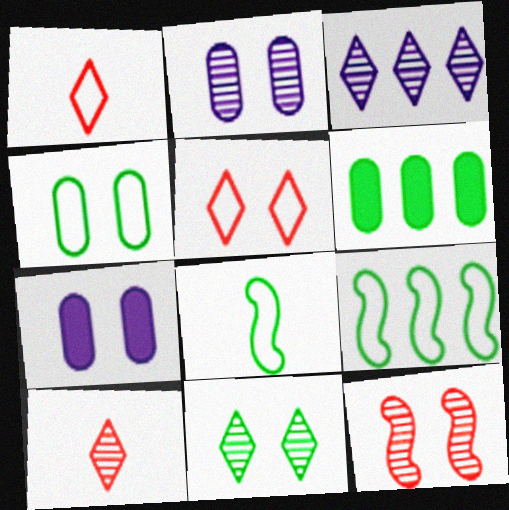[[2, 11, 12], 
[3, 10, 11], 
[6, 8, 11], 
[7, 9, 10]]